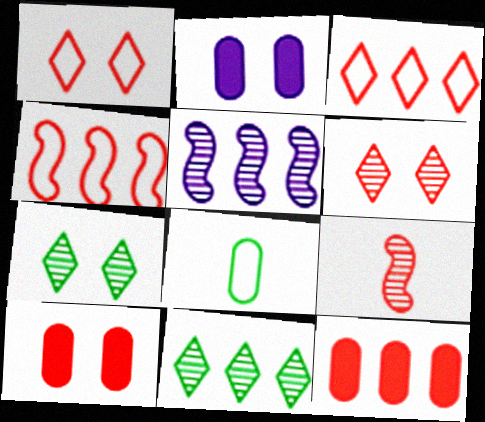[[1, 9, 12], 
[3, 9, 10]]